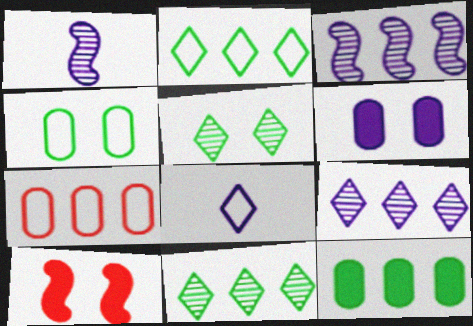[[3, 6, 8]]